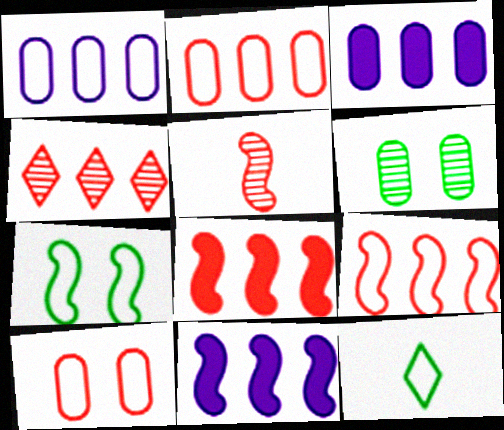[[2, 4, 8], 
[5, 7, 11]]